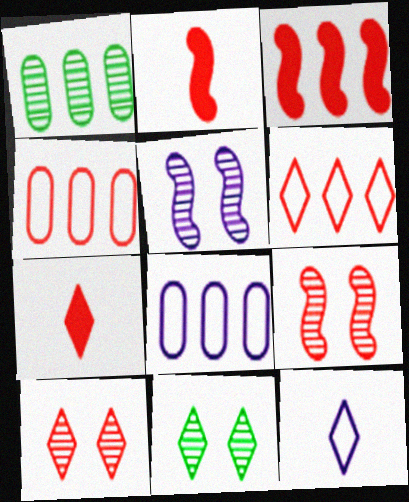[[2, 4, 10], 
[2, 8, 11], 
[4, 7, 9], 
[6, 7, 10]]